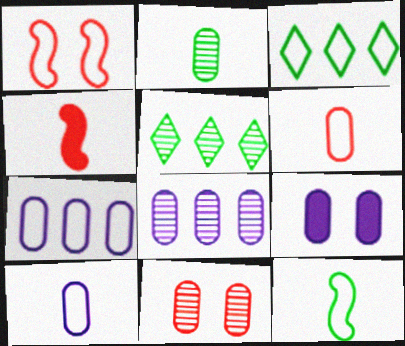[[1, 3, 10], 
[2, 8, 11], 
[8, 9, 10]]